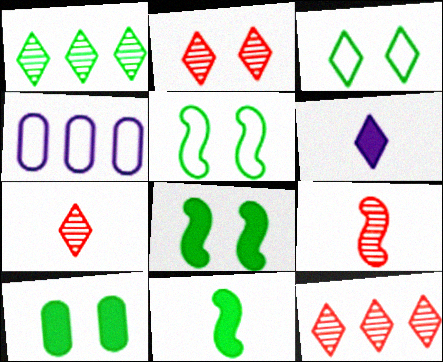[[2, 4, 11], 
[2, 7, 12], 
[3, 6, 12], 
[4, 7, 8]]